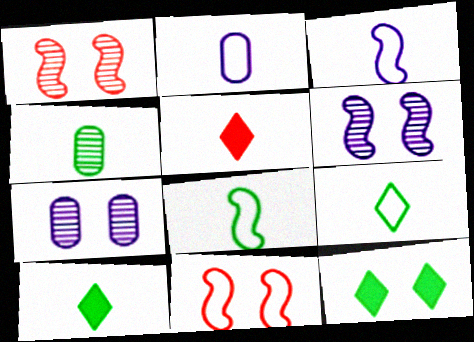[[3, 4, 5], 
[4, 8, 10], 
[7, 11, 12]]